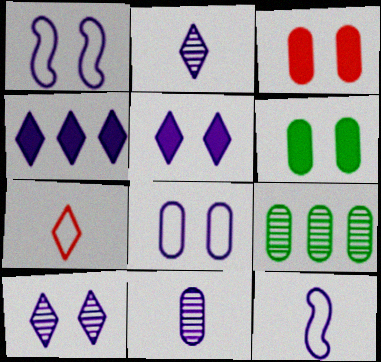[[1, 4, 11]]